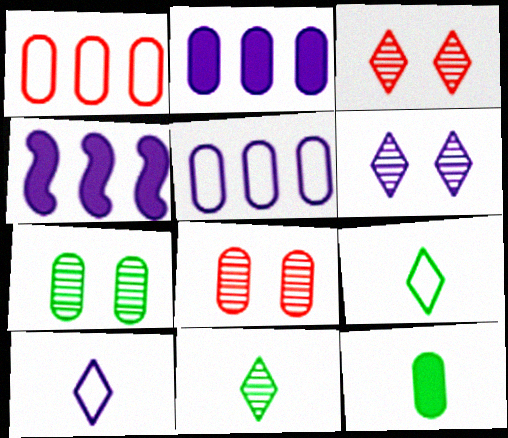[[4, 8, 9], 
[5, 8, 12]]